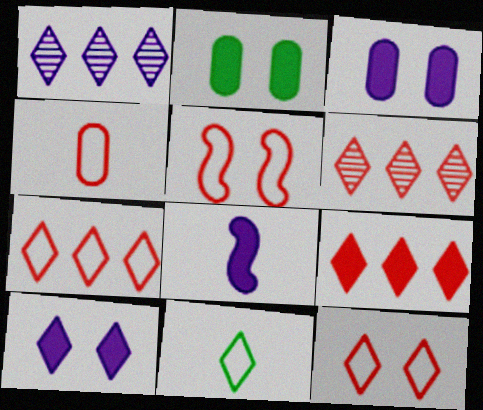[[2, 8, 9], 
[4, 5, 7], 
[6, 7, 9], 
[6, 10, 11]]